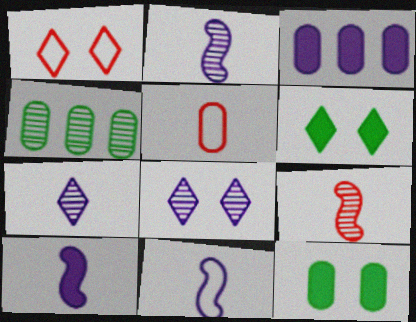[[1, 4, 10], 
[1, 6, 8], 
[2, 10, 11], 
[3, 8, 11], 
[4, 8, 9]]